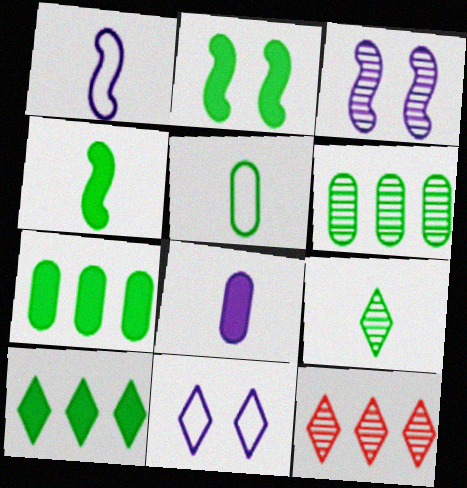[[4, 5, 9]]